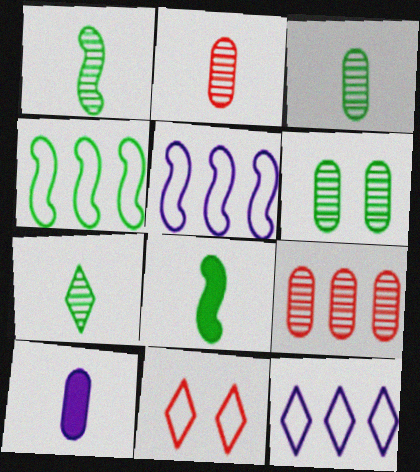[[1, 3, 7]]